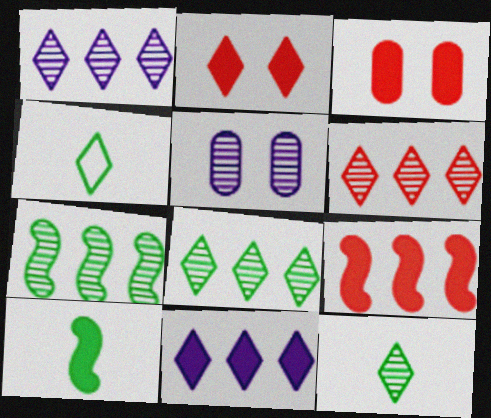[[1, 2, 4], 
[1, 6, 8], 
[3, 10, 11], 
[4, 5, 9]]